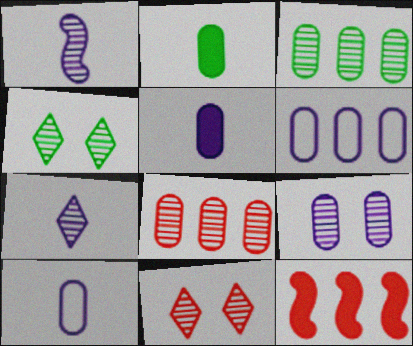[[1, 3, 11], 
[1, 4, 8], 
[4, 10, 12], 
[5, 6, 9]]